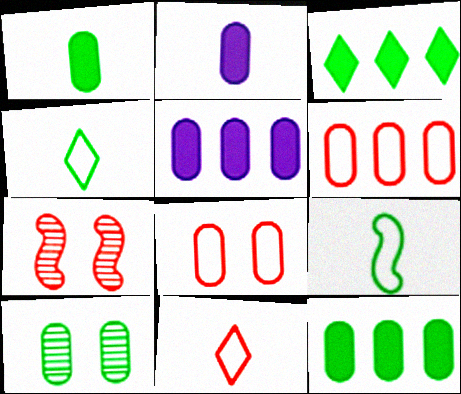[[2, 6, 10], 
[3, 9, 10], 
[4, 5, 7]]